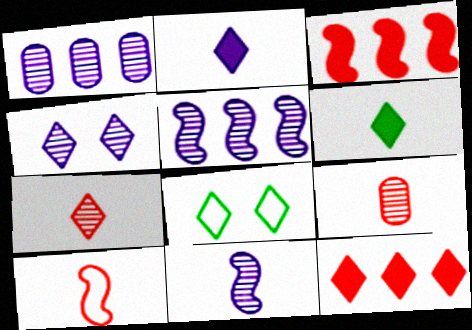[[1, 4, 11]]